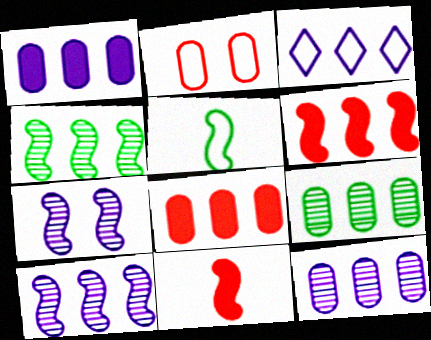[[1, 3, 10], 
[2, 3, 5], 
[3, 4, 8], 
[3, 6, 9], 
[5, 6, 7]]